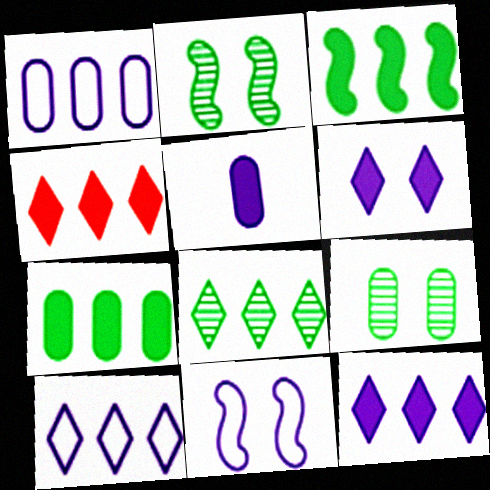[[4, 8, 10]]